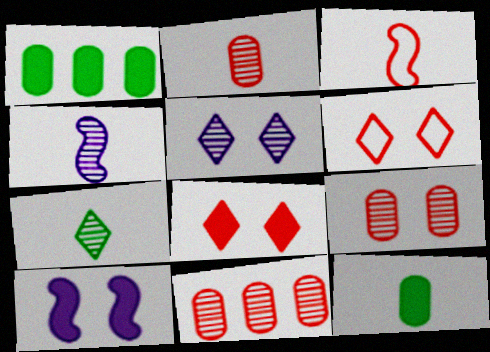[[1, 3, 5], 
[1, 4, 6], 
[2, 4, 7], 
[2, 9, 11], 
[3, 8, 11]]